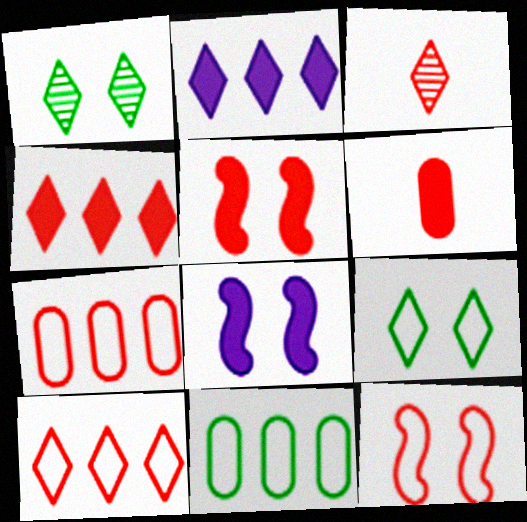[[2, 3, 9], 
[3, 5, 7], 
[3, 8, 11], 
[4, 5, 6]]